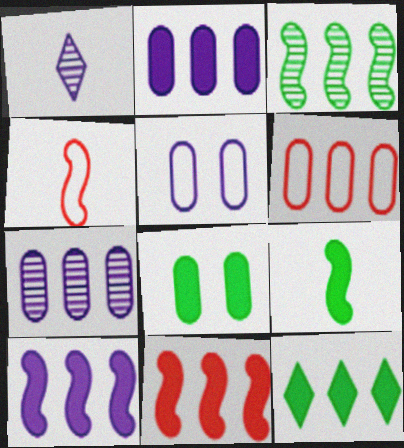[[1, 5, 10], 
[2, 11, 12], 
[8, 9, 12]]